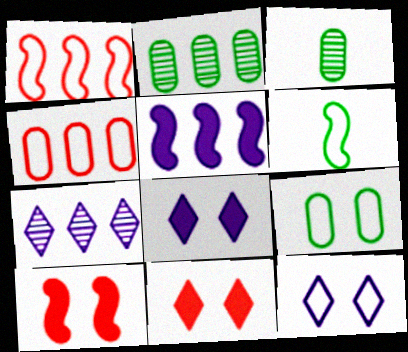[[1, 3, 8], 
[4, 6, 12]]